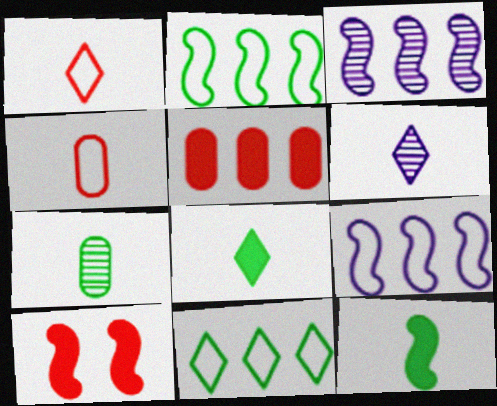[[1, 6, 8], 
[3, 5, 11], 
[4, 6, 12]]